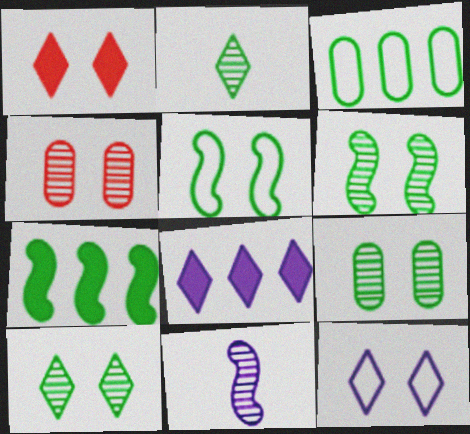[[1, 3, 11], 
[1, 10, 12], 
[6, 9, 10]]